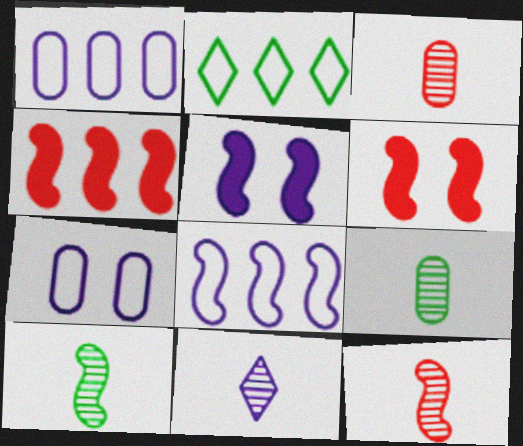[[1, 5, 11], 
[2, 3, 5], 
[3, 10, 11], 
[6, 8, 10], 
[9, 11, 12]]